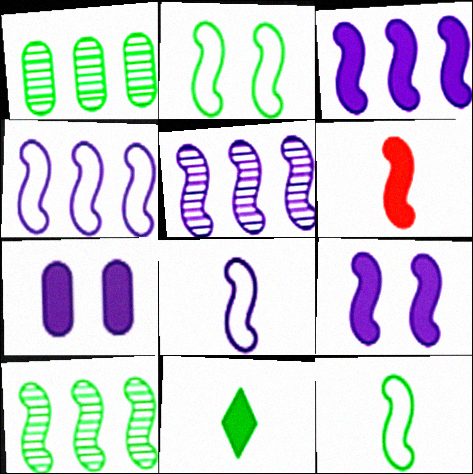[[1, 2, 11], 
[2, 5, 6], 
[3, 4, 5], 
[5, 8, 9]]